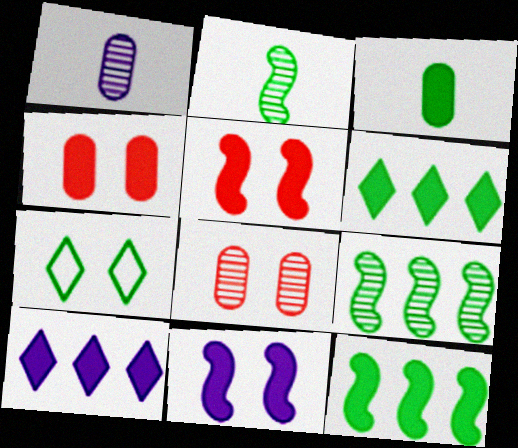[[3, 5, 10], 
[3, 7, 9], 
[7, 8, 11]]